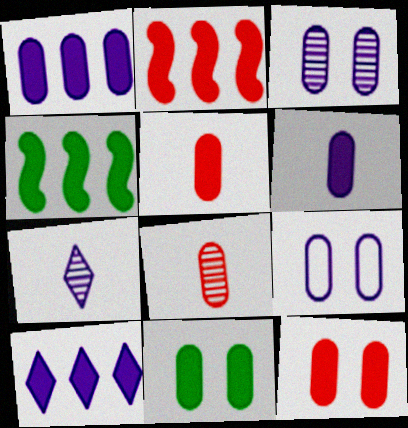[[1, 5, 11]]